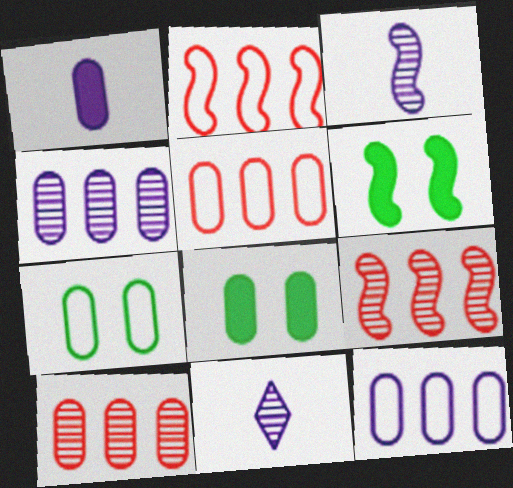[[1, 7, 10], 
[2, 3, 6], 
[2, 8, 11], 
[5, 6, 11]]